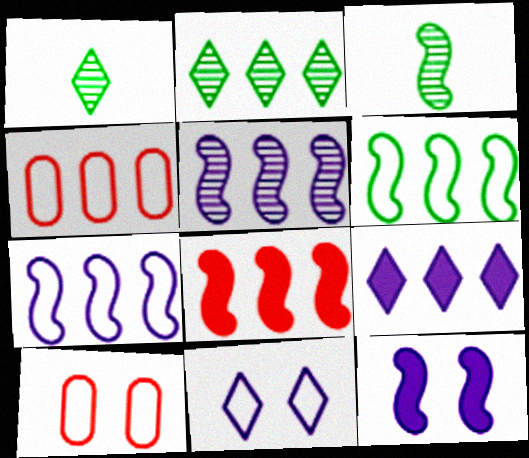[[1, 4, 12], 
[3, 9, 10], 
[5, 6, 8]]